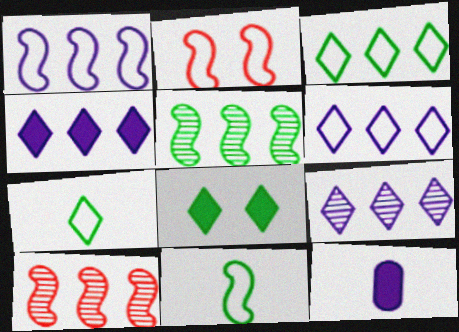[[1, 2, 11], 
[4, 6, 9]]